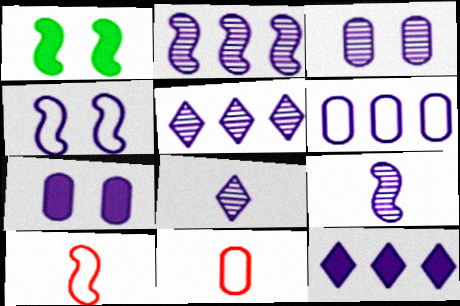[[1, 2, 10], 
[1, 5, 11], 
[2, 3, 8], 
[2, 6, 12], 
[3, 5, 9]]